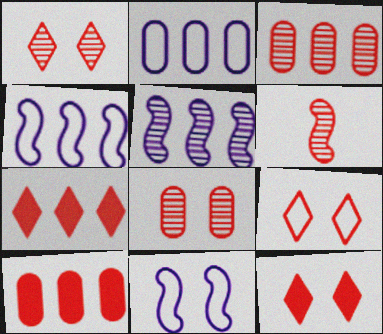[[1, 3, 6], 
[1, 9, 12], 
[6, 9, 10]]